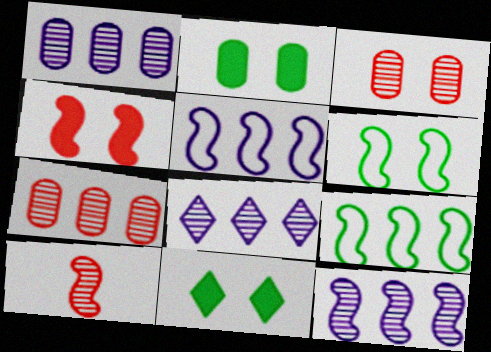[[1, 8, 12]]